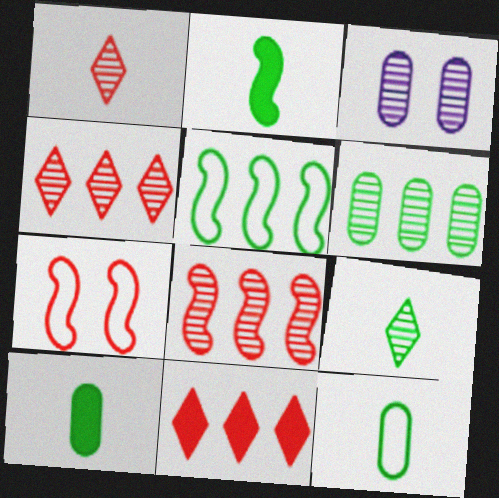[[2, 9, 12], 
[3, 8, 9]]